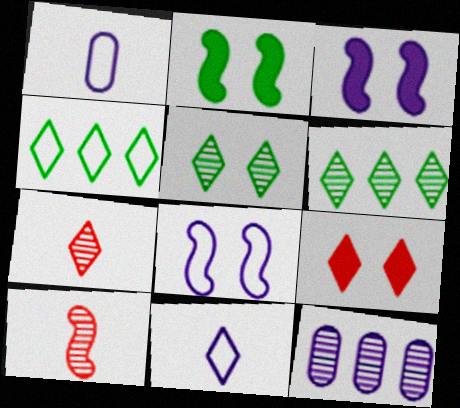[[3, 11, 12], 
[5, 10, 12], 
[6, 9, 11]]